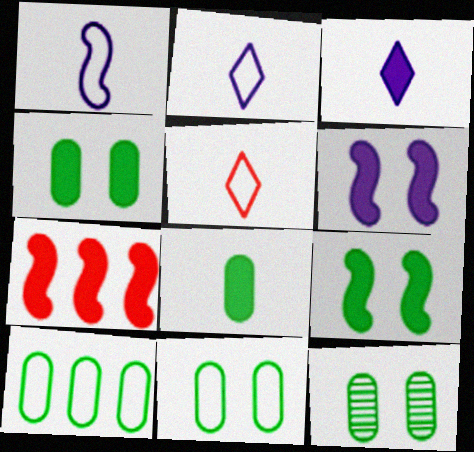[[2, 7, 12], 
[3, 4, 7], 
[4, 11, 12], 
[8, 10, 12]]